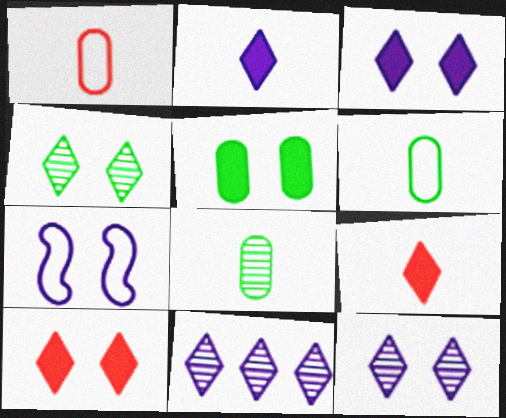[]